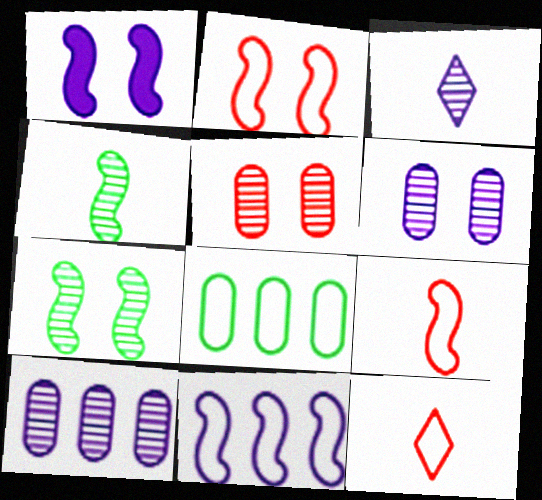[[1, 2, 7]]